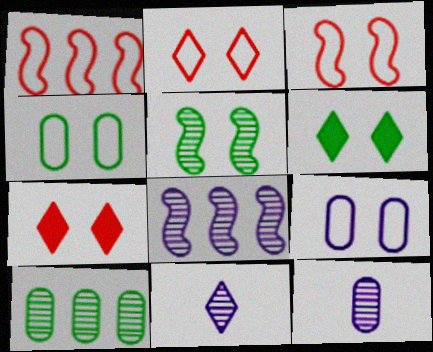[[1, 6, 12], 
[4, 5, 6], 
[5, 7, 9]]